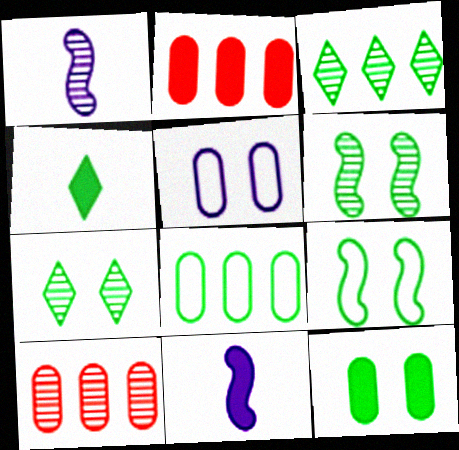[[1, 7, 10], 
[4, 6, 8], 
[7, 9, 12]]